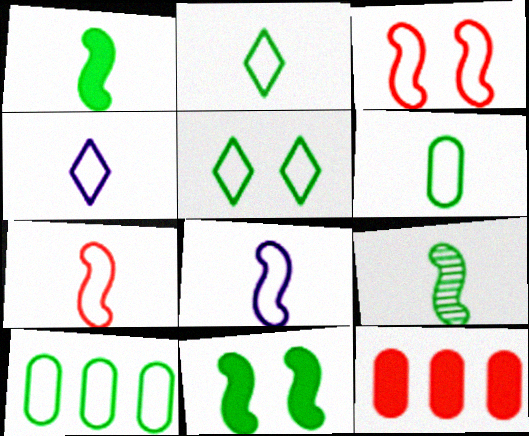[[3, 4, 10], 
[4, 6, 7]]